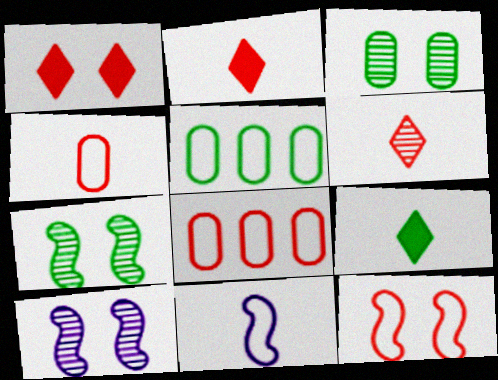[[2, 5, 10], 
[5, 7, 9], 
[8, 9, 10]]